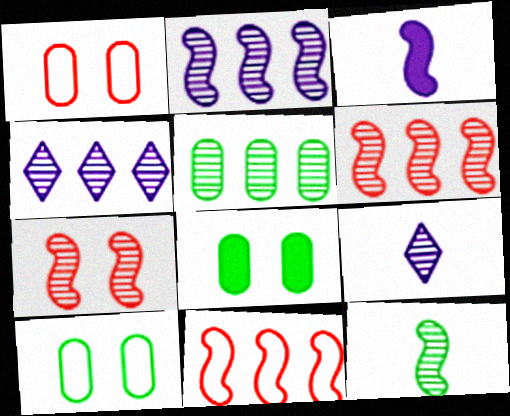[[2, 7, 12], 
[4, 5, 6], 
[5, 7, 9], 
[8, 9, 11]]